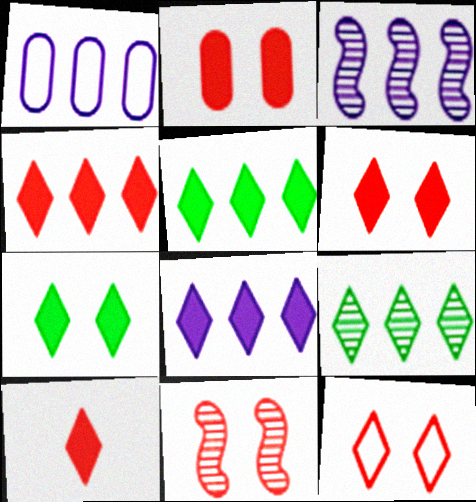[[1, 3, 8], 
[2, 11, 12], 
[4, 5, 8], 
[4, 6, 10], 
[7, 8, 10]]